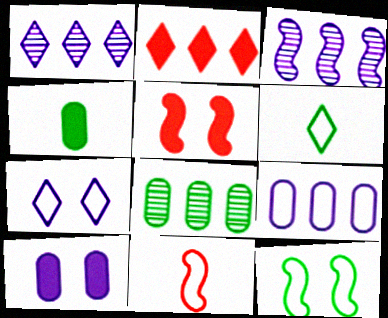[]